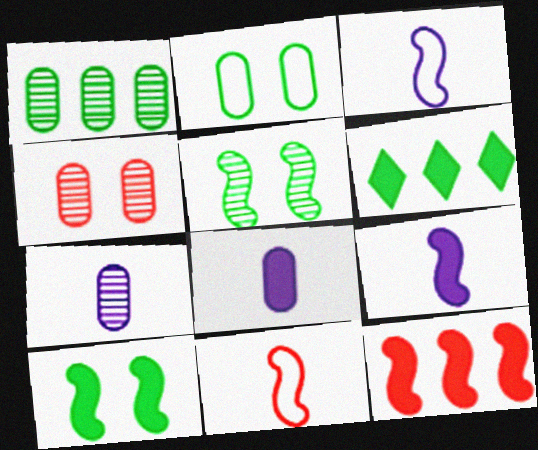[[1, 4, 7], 
[3, 4, 6], 
[3, 5, 12], 
[9, 10, 12]]